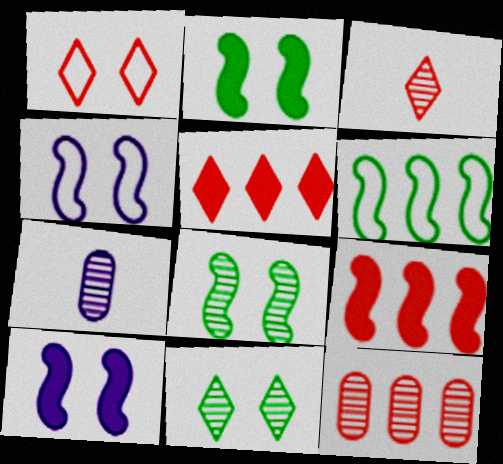[[1, 3, 5]]